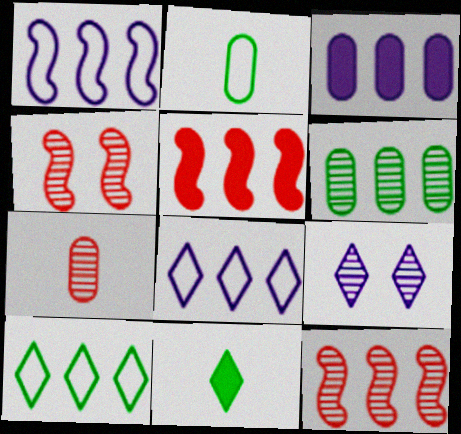[[2, 5, 9], 
[3, 10, 12], 
[5, 6, 8]]